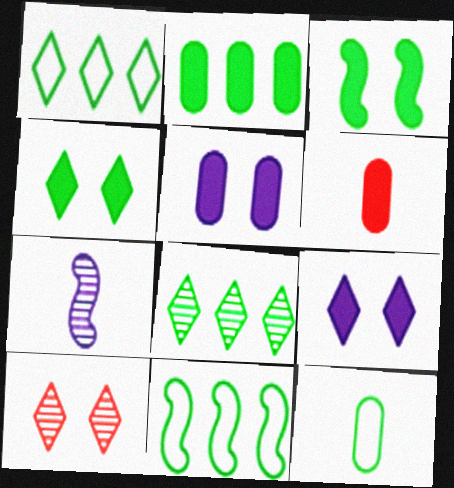[[2, 5, 6], 
[2, 8, 11], 
[3, 8, 12]]